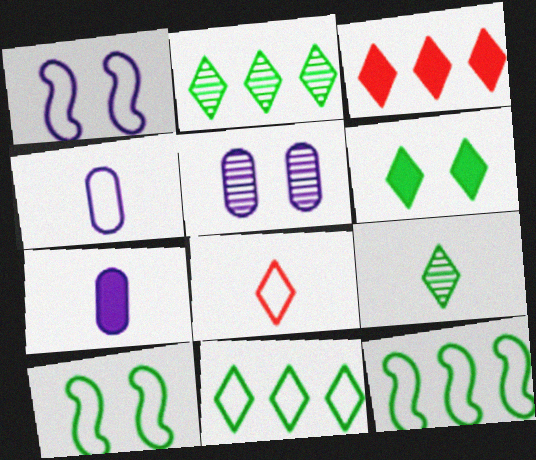[[6, 9, 11]]